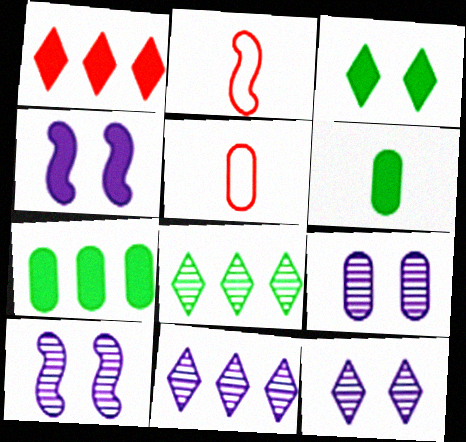[[1, 4, 6], 
[2, 7, 12], 
[4, 5, 8], 
[5, 7, 9], 
[9, 10, 12]]